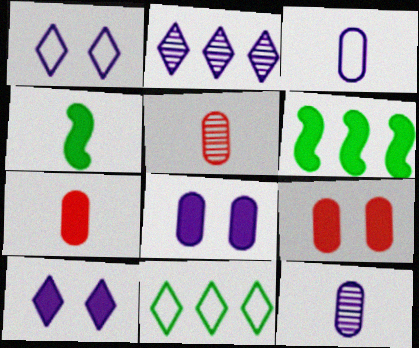[[1, 5, 6], 
[6, 7, 10]]